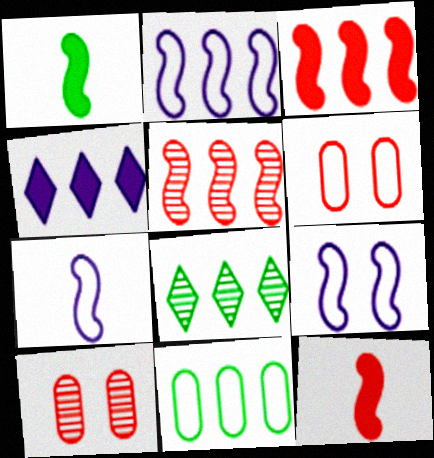[[1, 5, 9], 
[2, 7, 9], 
[4, 5, 11]]